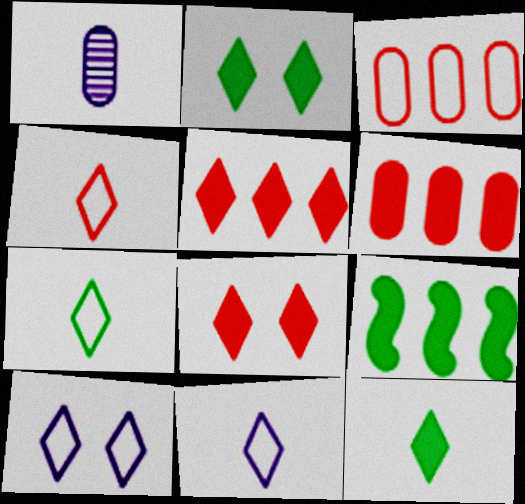[[4, 7, 11]]